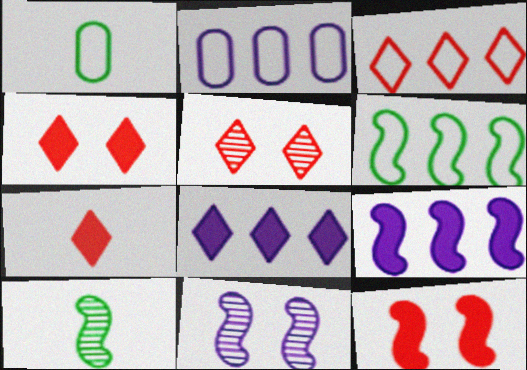[[1, 5, 9], 
[2, 3, 6], 
[2, 4, 10], 
[3, 5, 7]]